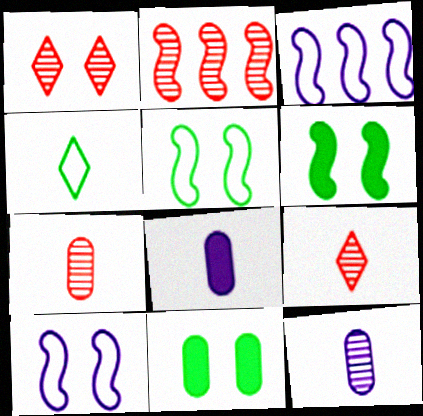[[1, 2, 7], 
[1, 10, 11], 
[3, 9, 11]]